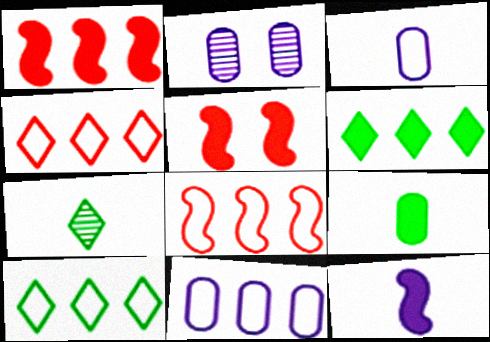[[5, 7, 11], 
[8, 10, 11]]